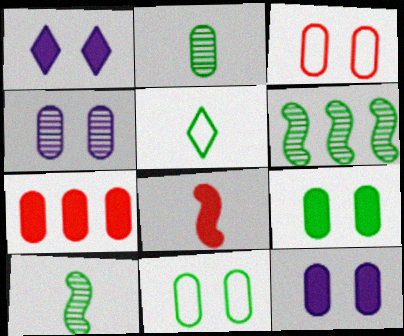[[3, 4, 9], 
[5, 6, 9]]